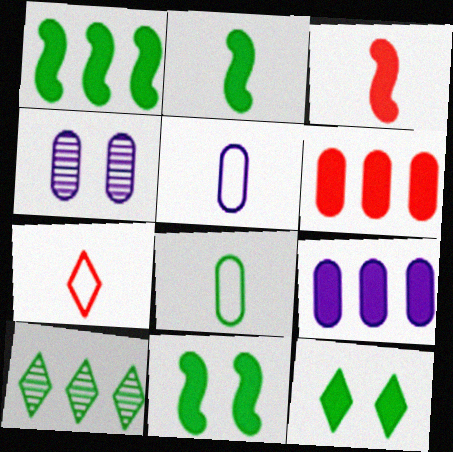[[1, 2, 11], 
[1, 4, 7], 
[3, 9, 12], 
[4, 5, 9], 
[4, 6, 8], 
[8, 10, 11]]